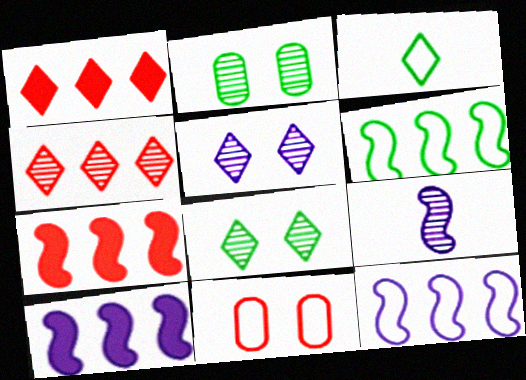[[1, 3, 5], 
[2, 4, 9], 
[3, 11, 12]]